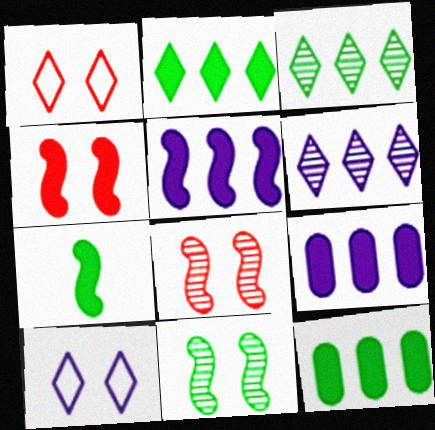[[4, 5, 7]]